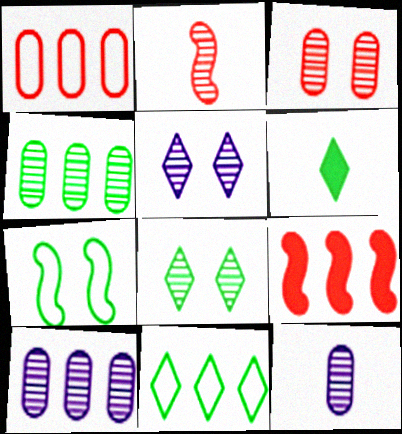[[2, 4, 5], 
[2, 8, 10], 
[3, 4, 12], 
[4, 6, 7], 
[6, 8, 11], 
[9, 10, 11]]